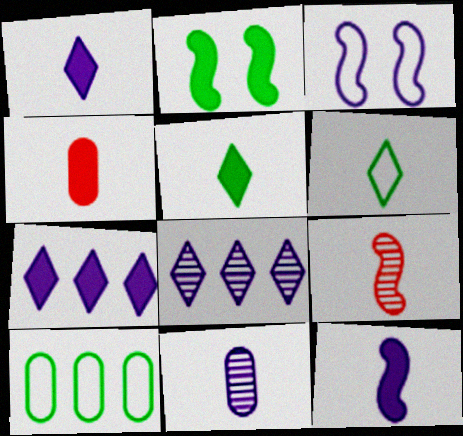[[2, 4, 7], 
[3, 7, 11], 
[4, 5, 12]]